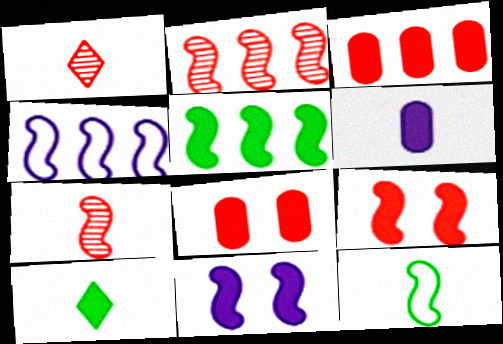[[1, 6, 12], 
[2, 4, 5], 
[2, 11, 12], 
[3, 10, 11]]